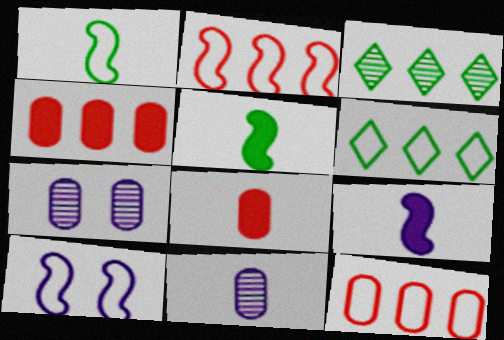[[1, 2, 10], 
[3, 8, 10]]